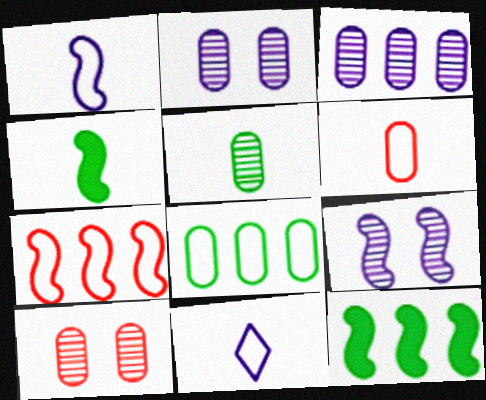[[3, 5, 10], 
[4, 7, 9], 
[10, 11, 12]]